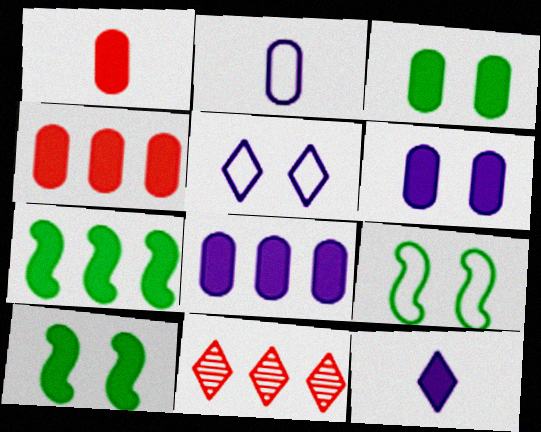[[1, 3, 8], 
[2, 10, 11], 
[4, 10, 12]]